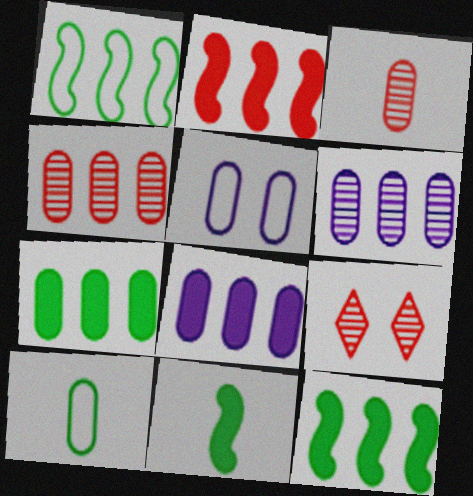[[3, 5, 7]]